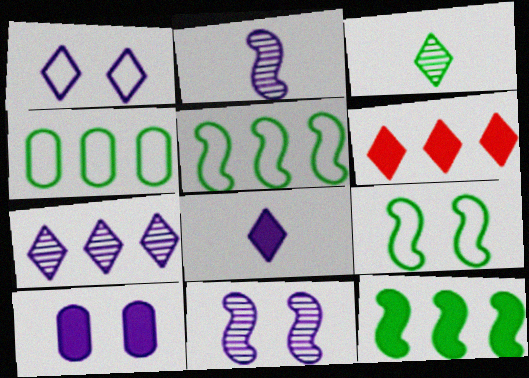[[1, 3, 6], 
[1, 7, 8], 
[1, 10, 11]]